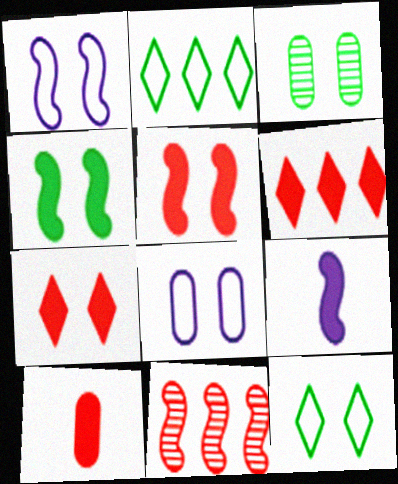[[1, 3, 7], 
[3, 4, 12], 
[5, 6, 10]]